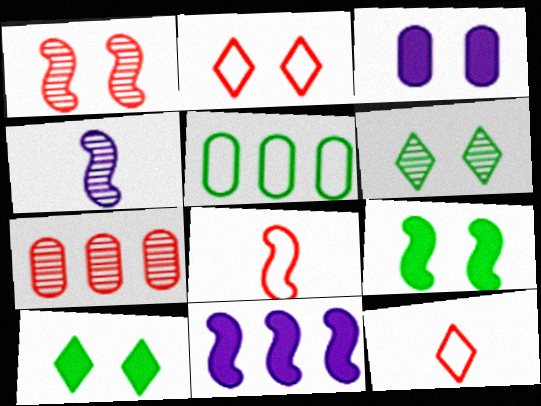[[4, 6, 7]]